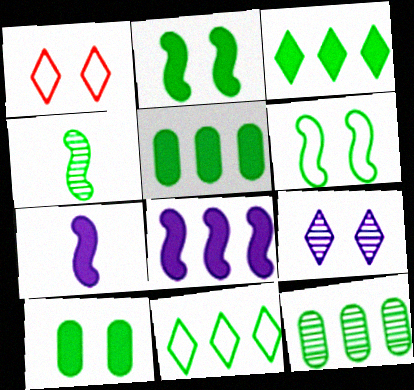[[1, 7, 12], 
[4, 10, 11]]